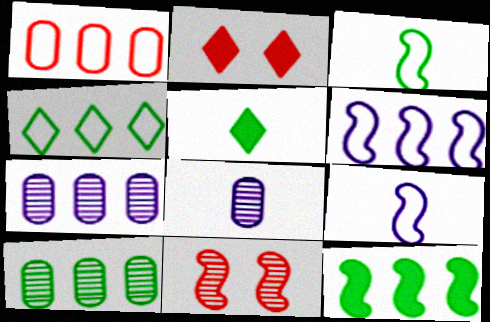[[1, 4, 6], 
[2, 3, 7], 
[2, 9, 10], 
[4, 10, 12], 
[9, 11, 12]]